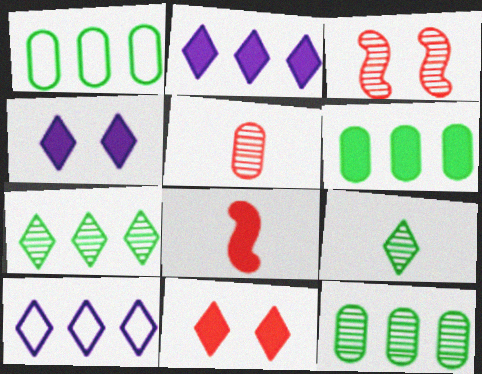[[1, 6, 12], 
[4, 6, 8], 
[9, 10, 11]]